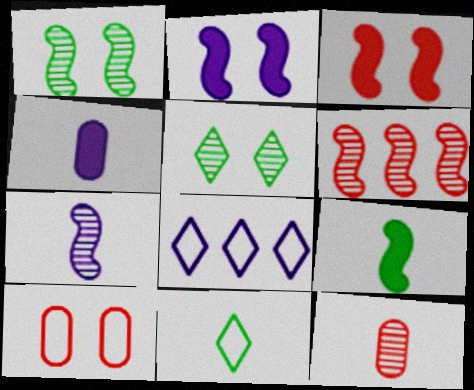[[1, 6, 7], 
[2, 5, 10]]